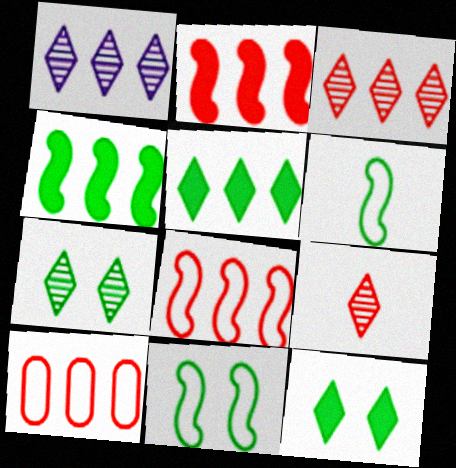[[1, 4, 10], 
[1, 7, 9], 
[2, 3, 10]]